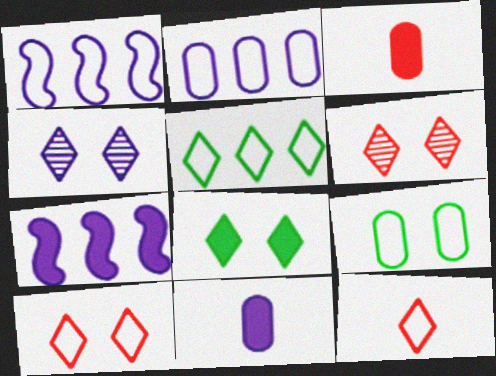[[1, 4, 11], 
[1, 9, 12], 
[3, 7, 8], 
[4, 8, 10]]